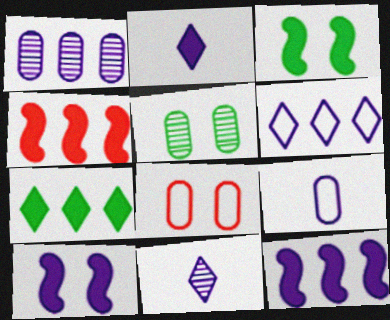[[1, 6, 12]]